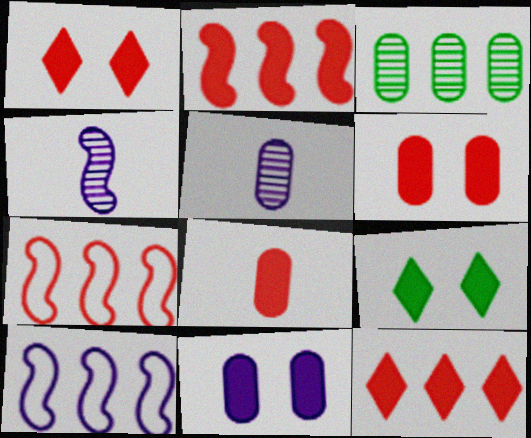[[1, 2, 8], 
[3, 10, 12], 
[5, 7, 9]]